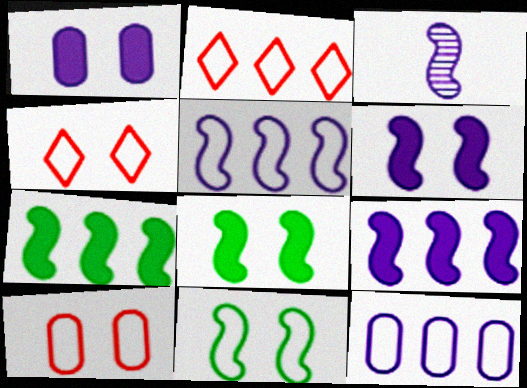[[3, 5, 6]]